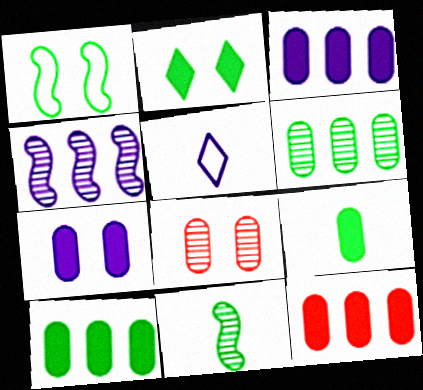[[3, 10, 12], 
[4, 5, 7], 
[7, 9, 12]]